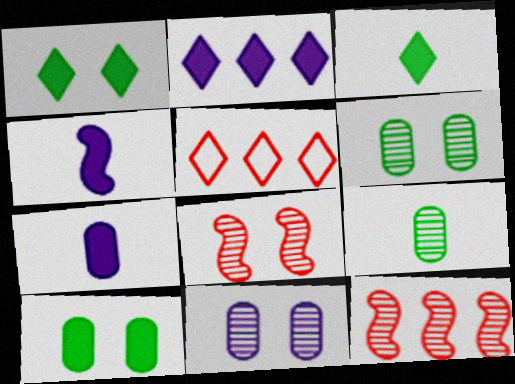[[4, 5, 6]]